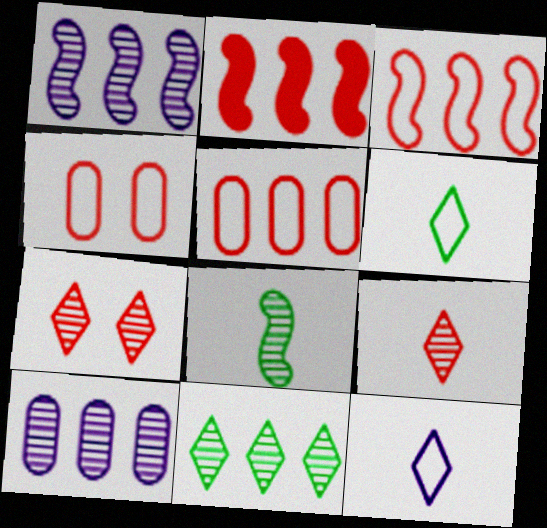[[2, 4, 9], 
[7, 8, 10]]